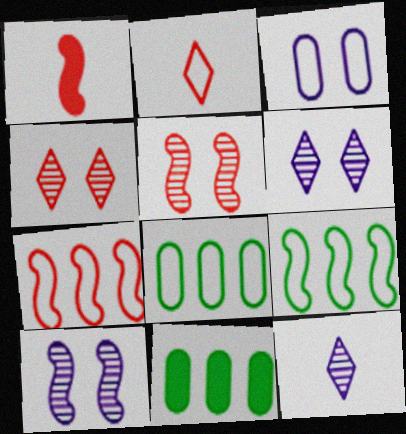[[1, 5, 7], 
[1, 6, 8], 
[1, 9, 10], 
[2, 3, 9], 
[2, 10, 11]]